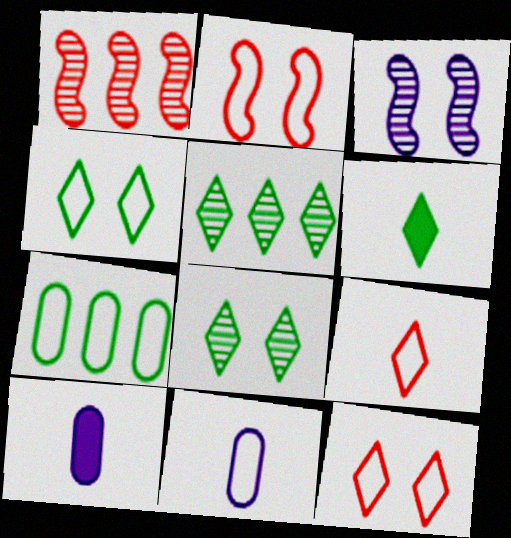[[1, 4, 10], 
[2, 5, 10], 
[4, 5, 6]]